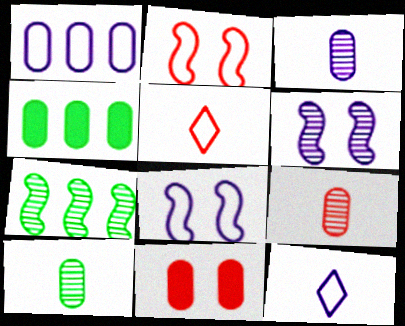[[1, 8, 12], 
[1, 10, 11], 
[3, 9, 10], 
[4, 5, 6], 
[7, 11, 12]]